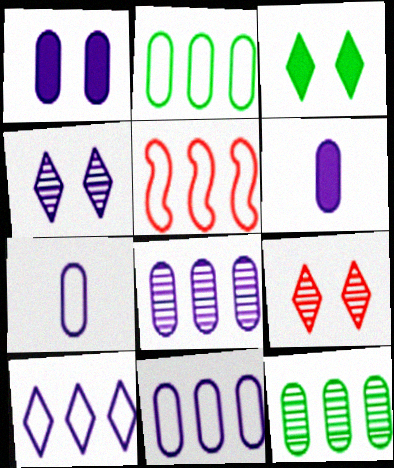[[1, 7, 8], 
[2, 5, 10]]